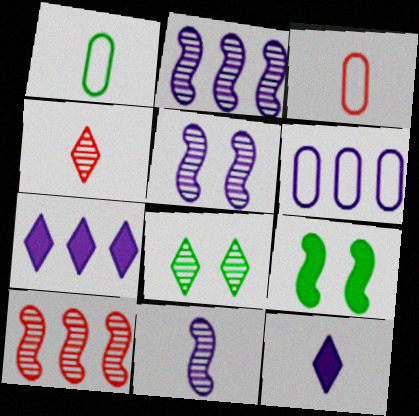[[2, 5, 11], 
[2, 6, 7], 
[4, 6, 9], 
[5, 6, 12]]